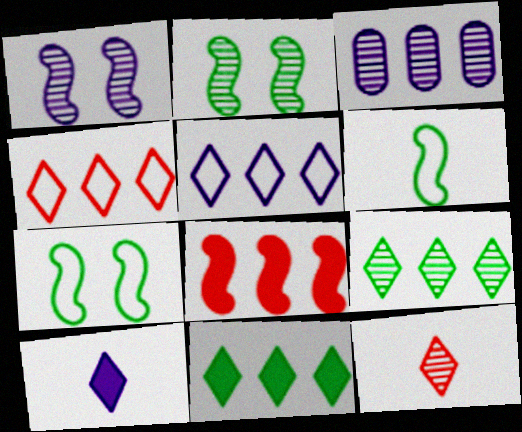[[1, 6, 8], 
[2, 3, 12]]